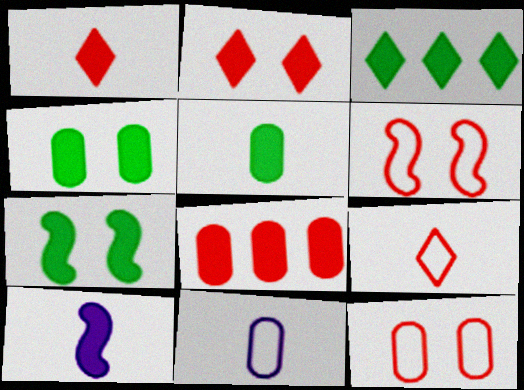[[1, 5, 10], 
[3, 5, 7]]